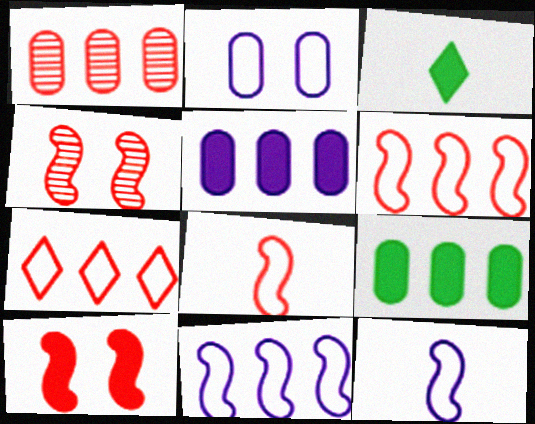[[3, 5, 10]]